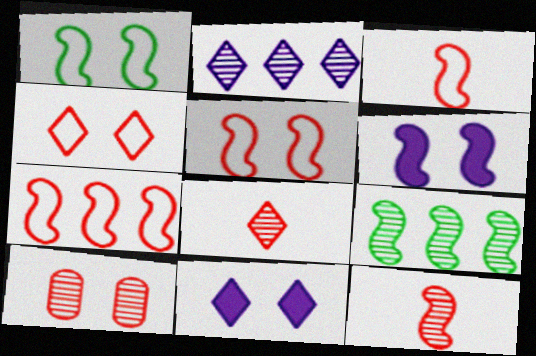[[1, 10, 11], 
[3, 5, 7], 
[3, 6, 9]]